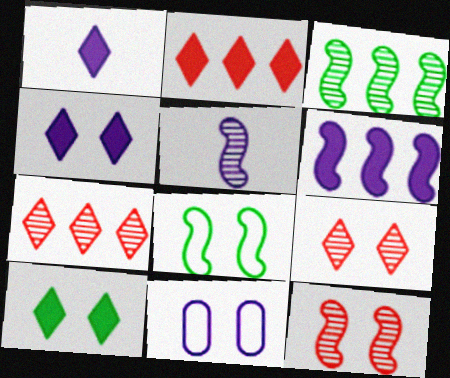[[1, 2, 10], 
[3, 5, 12], 
[10, 11, 12]]